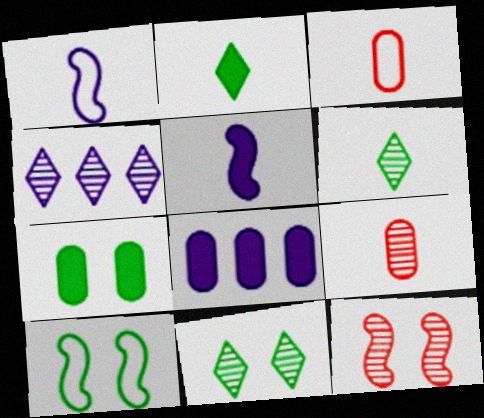[[1, 2, 9], 
[3, 5, 6], 
[7, 10, 11]]